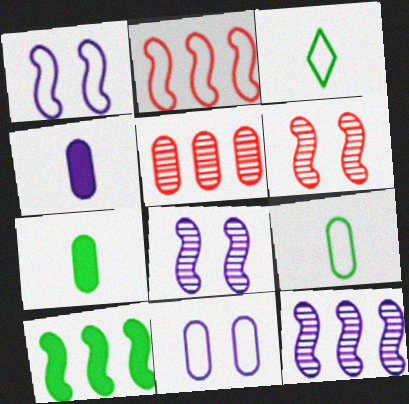[[2, 3, 11], 
[2, 10, 12], 
[5, 7, 11]]